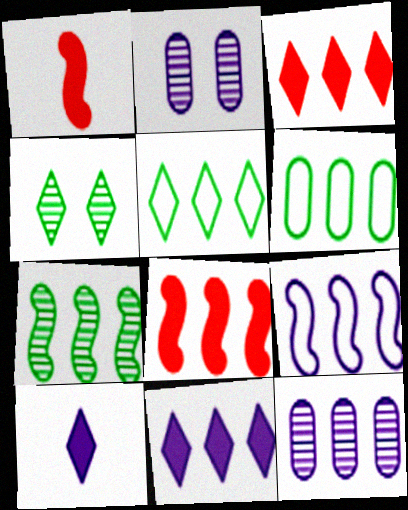[[1, 2, 5], 
[2, 9, 10], 
[5, 8, 12], 
[7, 8, 9], 
[9, 11, 12]]